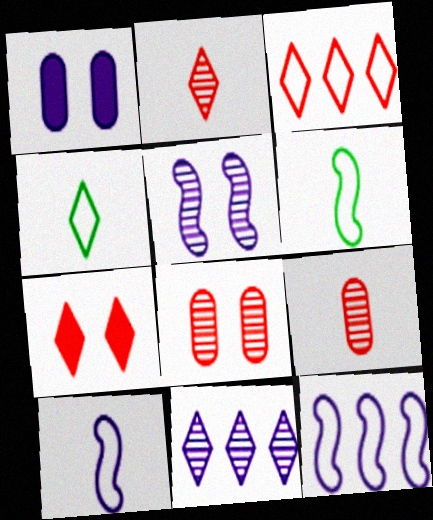[[1, 10, 11], 
[2, 3, 7], 
[4, 7, 11]]